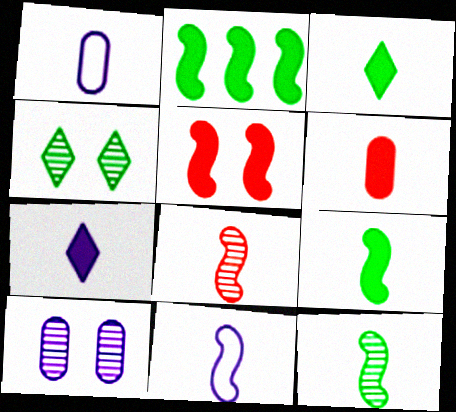[[1, 3, 8], 
[6, 7, 9], 
[8, 9, 11]]